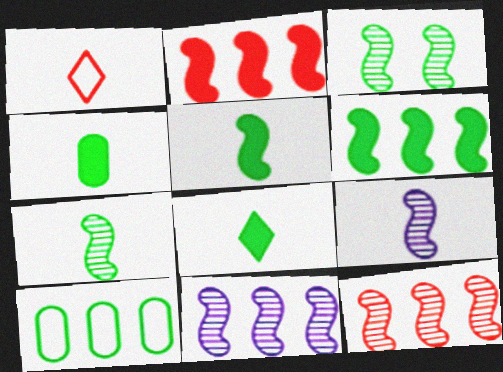[[1, 4, 9], 
[3, 8, 10], 
[3, 9, 12], 
[4, 5, 8]]